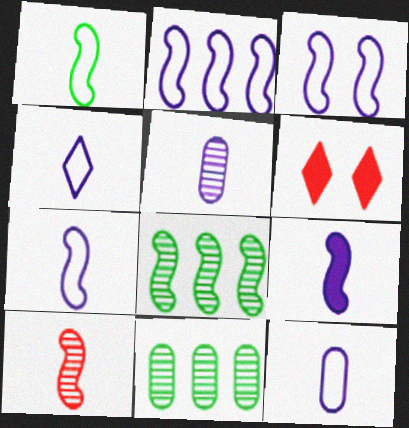[[1, 9, 10], 
[2, 3, 7], 
[4, 5, 9], 
[4, 7, 12], 
[6, 7, 11], 
[6, 8, 12]]